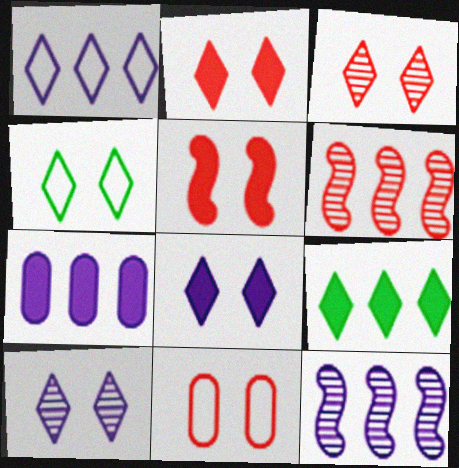[[1, 7, 12], 
[2, 4, 10], 
[3, 4, 8], 
[3, 5, 11]]